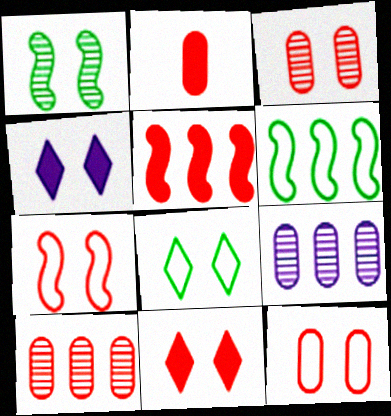[[1, 4, 12], 
[2, 5, 11], 
[2, 10, 12], 
[3, 7, 11]]